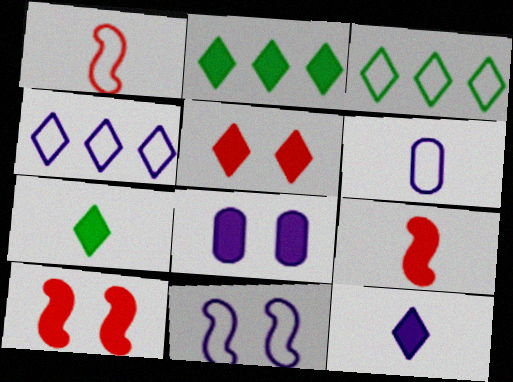[[2, 5, 12], 
[2, 8, 9], 
[4, 6, 11]]